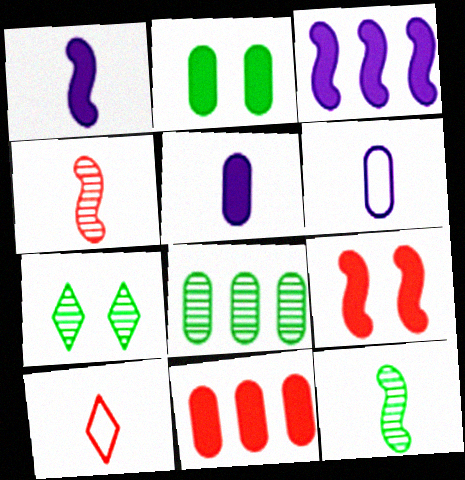[[2, 5, 11], 
[5, 10, 12], 
[7, 8, 12]]